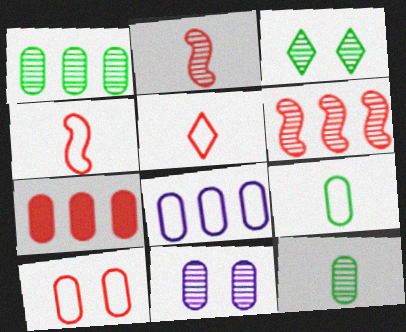[[1, 7, 8], 
[7, 9, 11], 
[8, 9, 10]]